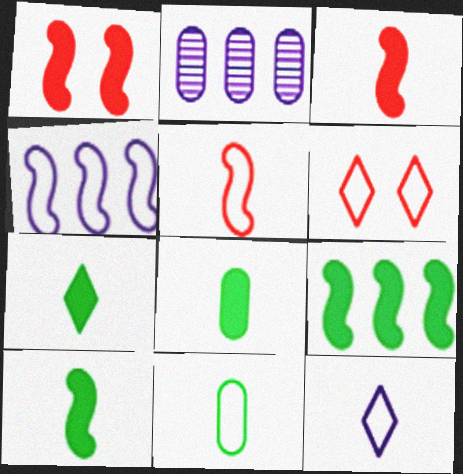[[2, 6, 10], 
[4, 6, 11], 
[5, 11, 12], 
[7, 8, 10]]